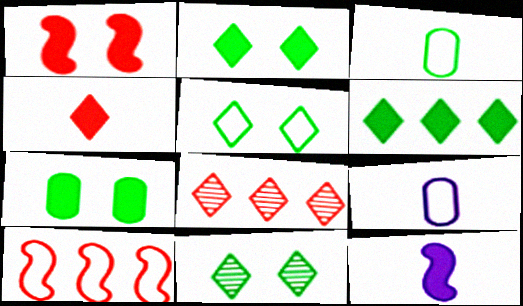[[2, 5, 11], 
[5, 9, 10]]